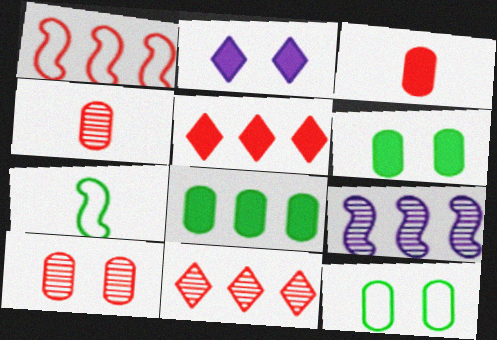[]